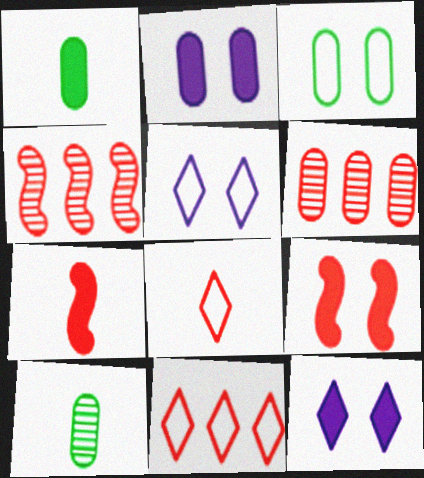[[1, 4, 5], 
[6, 8, 9]]